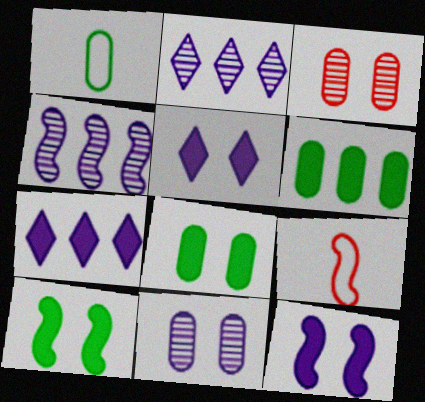[[2, 8, 9], 
[4, 9, 10]]